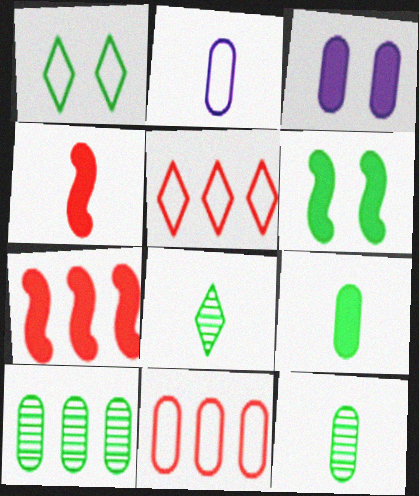[[2, 4, 8], 
[3, 11, 12]]